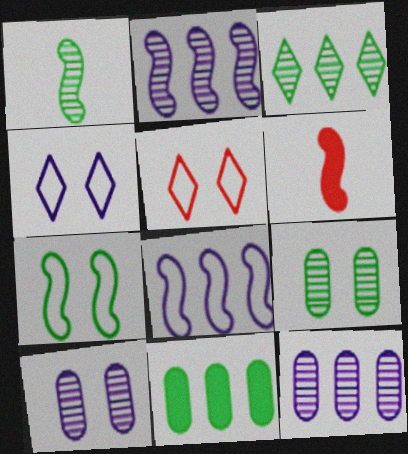[[1, 3, 9], 
[2, 6, 7]]